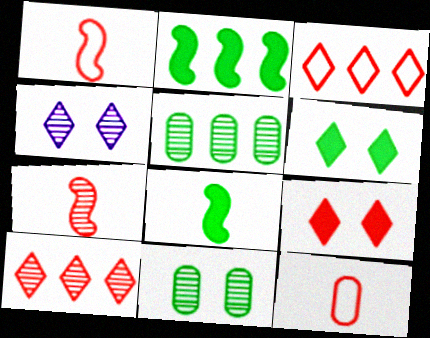[[2, 4, 12], 
[4, 5, 7]]